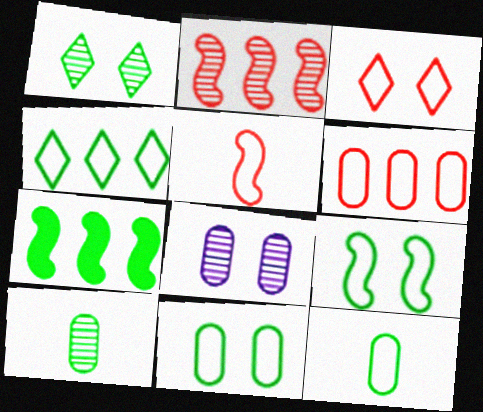[[1, 7, 12], 
[3, 5, 6], 
[4, 9, 12]]